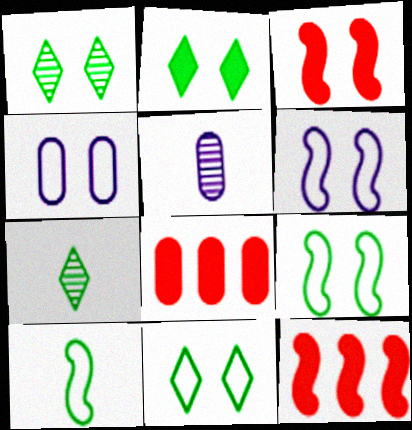[[1, 2, 11], 
[1, 3, 4], 
[4, 7, 12], 
[5, 11, 12], 
[6, 7, 8]]